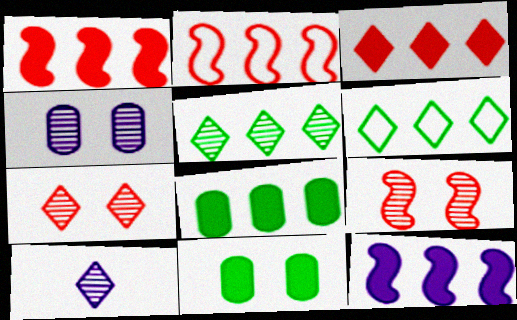[[2, 10, 11], 
[3, 8, 12], 
[5, 7, 10]]